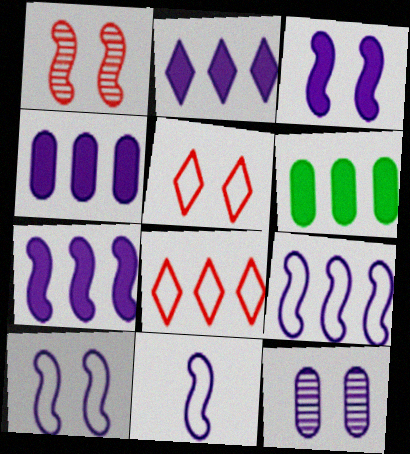[[2, 4, 7], 
[2, 11, 12], 
[9, 10, 11]]